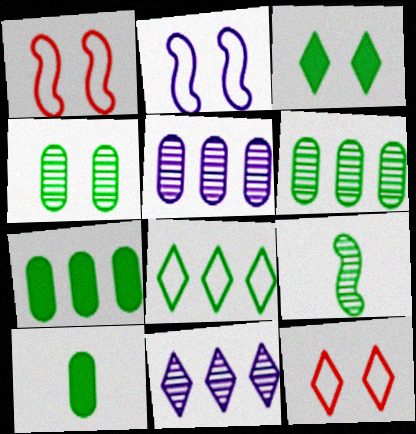[[1, 10, 11]]